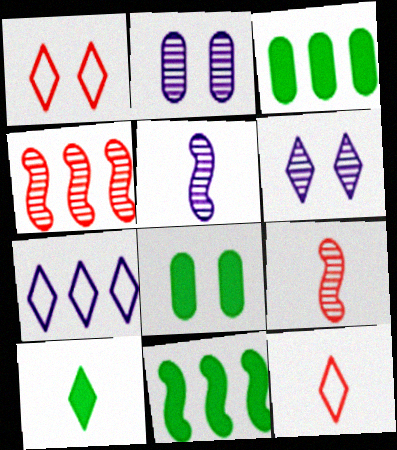[[1, 3, 5], 
[2, 11, 12], 
[3, 4, 7], 
[7, 8, 9], 
[8, 10, 11]]